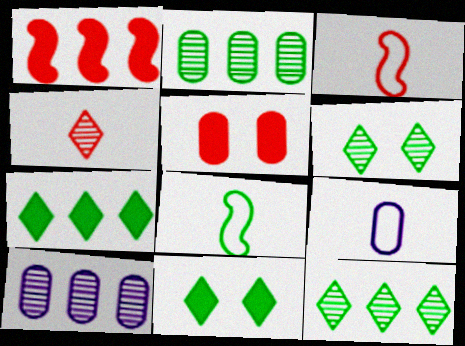[[1, 6, 9], 
[2, 5, 9], 
[2, 8, 11], 
[3, 10, 11]]